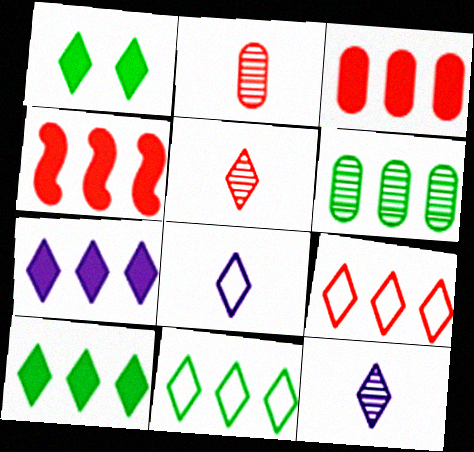[[1, 9, 12]]